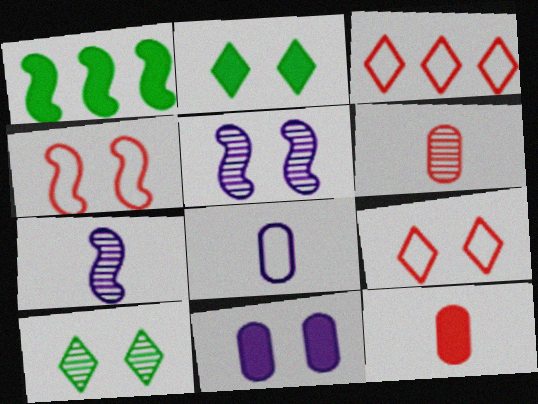[[1, 4, 7], 
[4, 10, 11]]